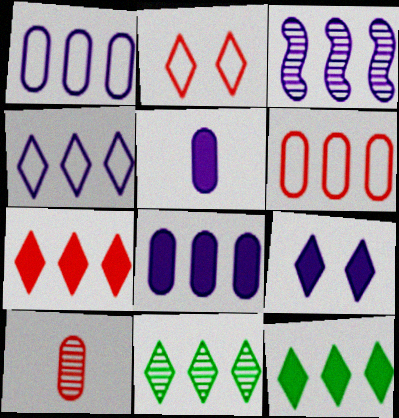[[3, 4, 8], 
[3, 6, 12], 
[4, 7, 11]]